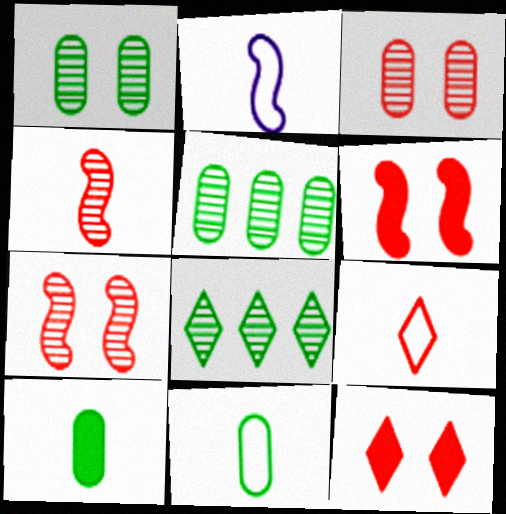[[2, 5, 12], 
[2, 9, 11]]